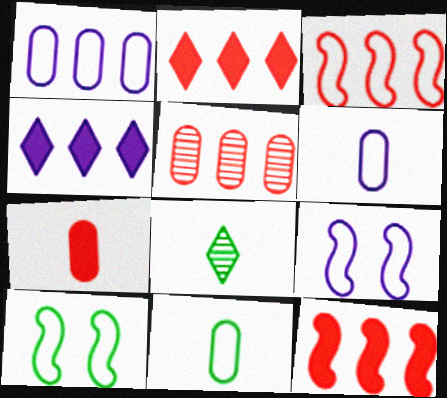[[2, 3, 5]]